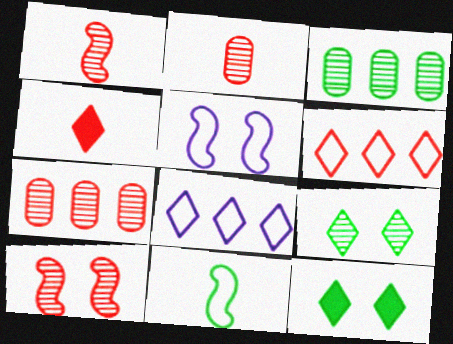[[3, 4, 5], 
[3, 11, 12], 
[4, 8, 9]]